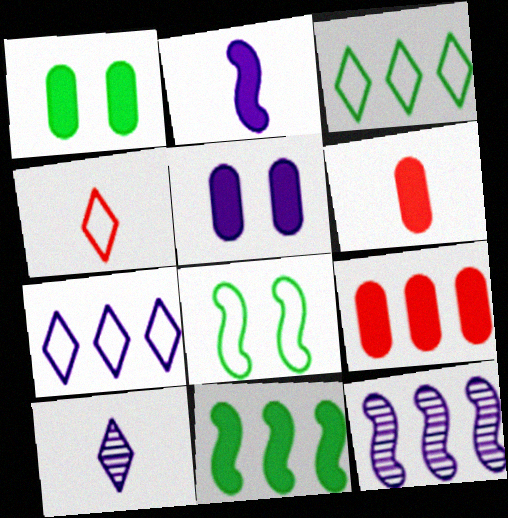[[1, 4, 12], 
[3, 9, 12], 
[8, 9, 10]]